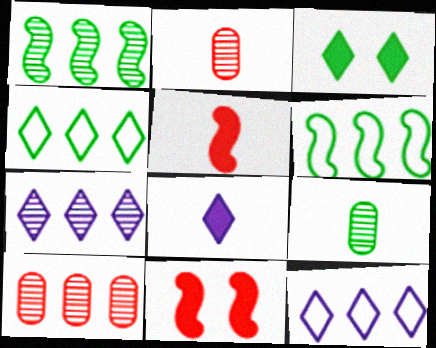[[1, 7, 10], 
[3, 6, 9], 
[9, 11, 12]]